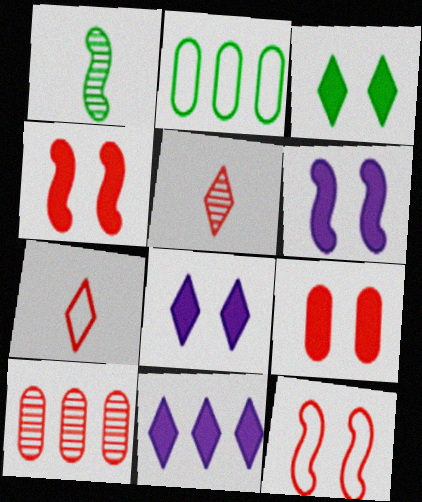[[1, 2, 3], 
[2, 5, 6], 
[3, 6, 9], 
[4, 7, 10]]